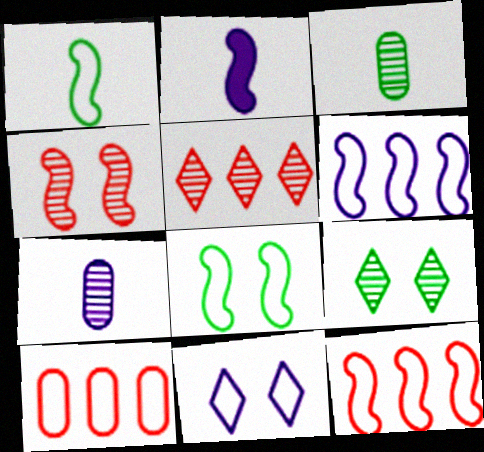[[1, 10, 11], 
[2, 9, 10]]